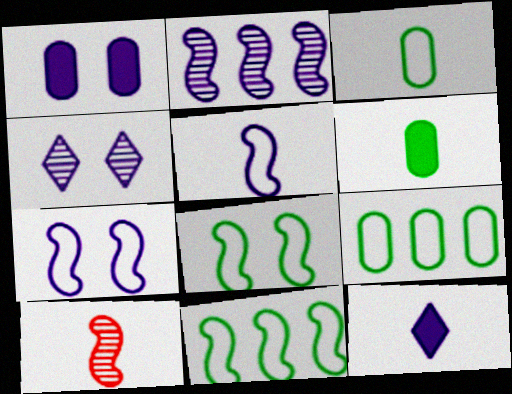[[1, 4, 7], 
[3, 10, 12]]